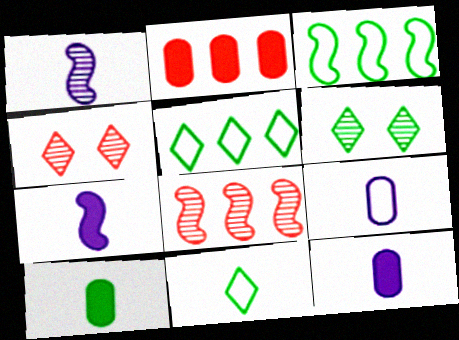[[3, 4, 12], 
[3, 6, 10]]